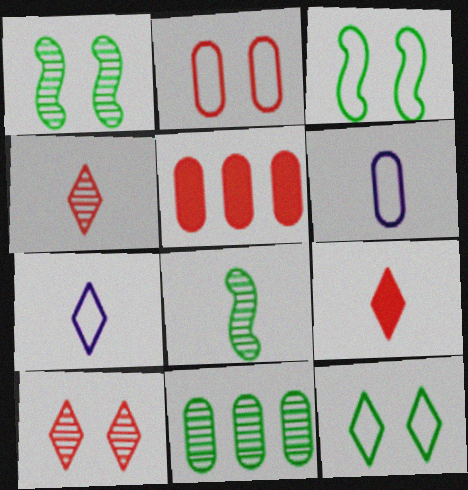[[1, 5, 7], 
[6, 8, 9]]